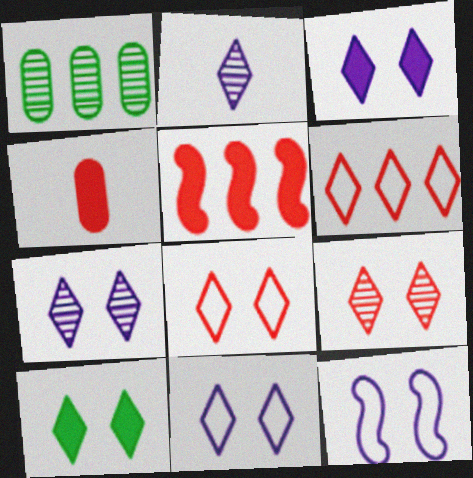[[2, 6, 10], 
[3, 7, 11], 
[7, 8, 10], 
[9, 10, 11]]